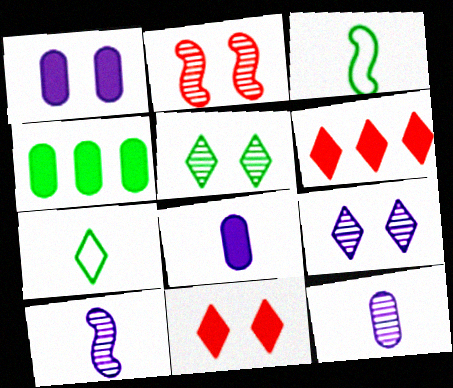[[3, 4, 5], 
[6, 7, 9]]